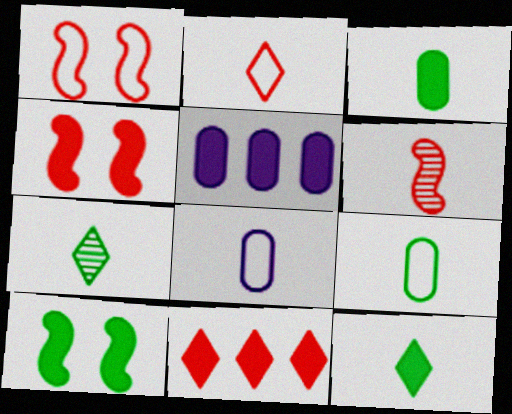[[1, 5, 7], 
[4, 5, 12], 
[6, 8, 12]]